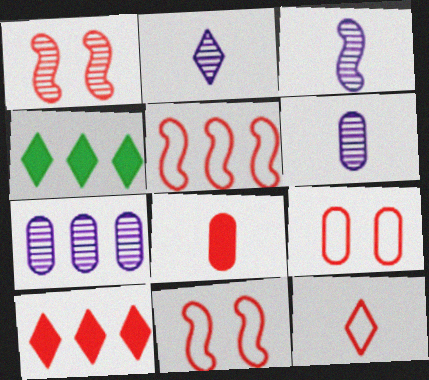[[2, 3, 6], 
[3, 4, 9], 
[4, 5, 7], 
[4, 6, 11], 
[5, 9, 12]]